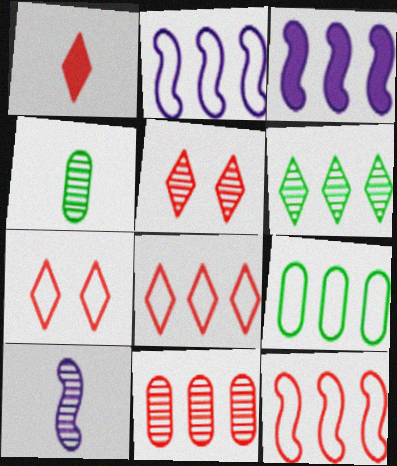[[1, 5, 8], 
[2, 8, 9], 
[3, 4, 7]]